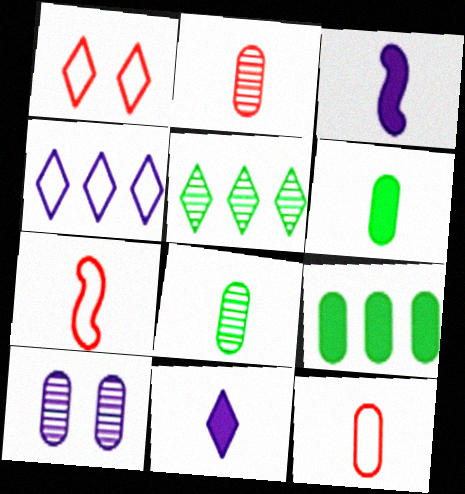[[1, 5, 11], 
[3, 4, 10], 
[7, 8, 11], 
[9, 10, 12]]